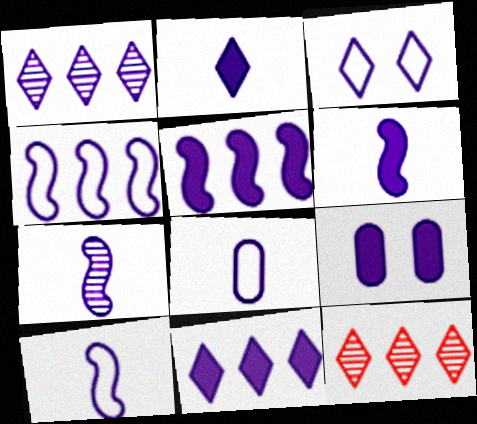[[1, 2, 3], 
[1, 9, 10], 
[2, 5, 9], 
[2, 7, 8], 
[3, 4, 8], 
[6, 7, 10], 
[6, 9, 11]]